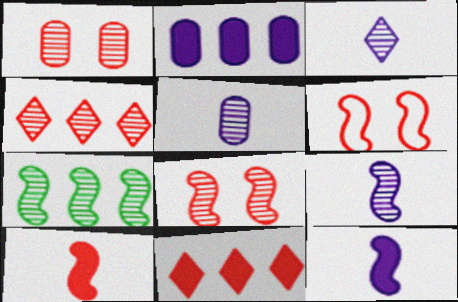[[1, 3, 7], 
[3, 5, 9], 
[6, 7, 12], 
[7, 8, 9]]